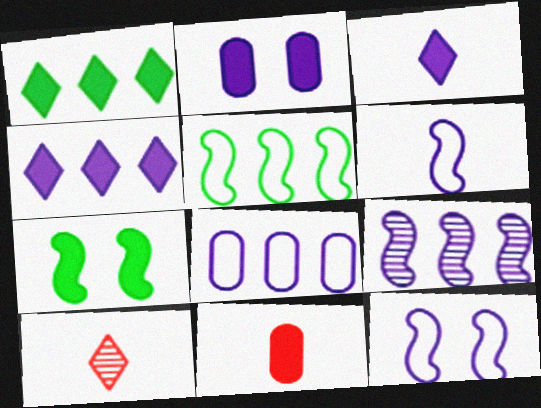[[2, 5, 10], 
[4, 7, 11], 
[4, 8, 9], 
[7, 8, 10]]